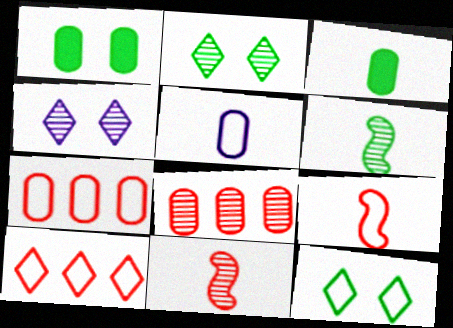[[1, 5, 8], 
[4, 6, 8]]